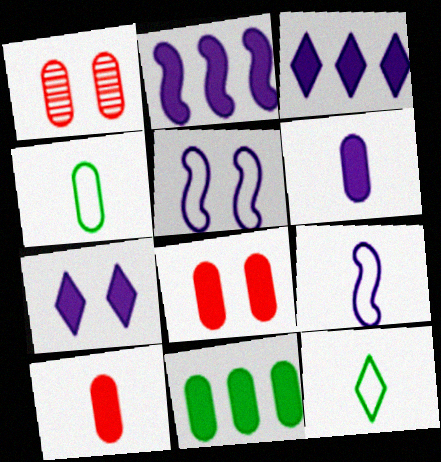[[1, 2, 12], 
[2, 6, 7], 
[6, 8, 11]]